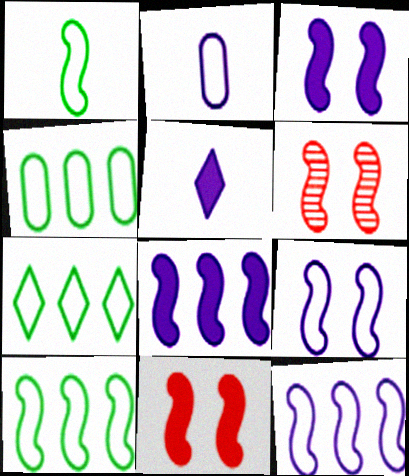[[1, 6, 8], 
[4, 5, 6], 
[4, 7, 10]]